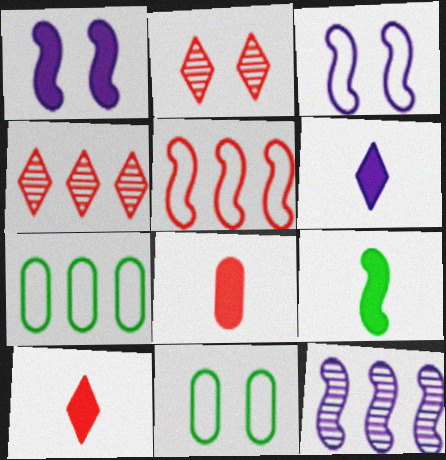[[1, 2, 11], 
[2, 5, 8], 
[6, 8, 9], 
[10, 11, 12]]